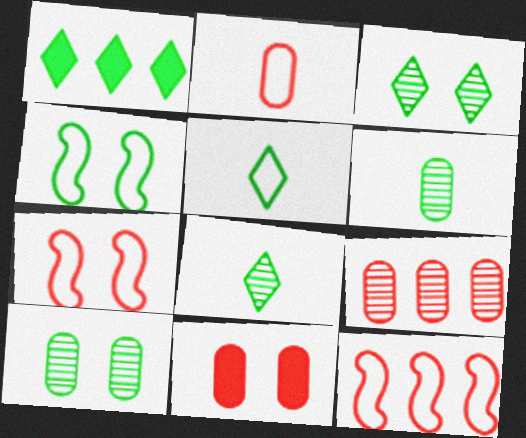[[1, 3, 5], 
[1, 4, 6], 
[2, 9, 11]]